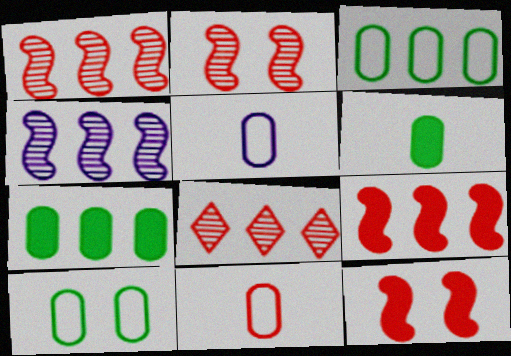[[8, 11, 12]]